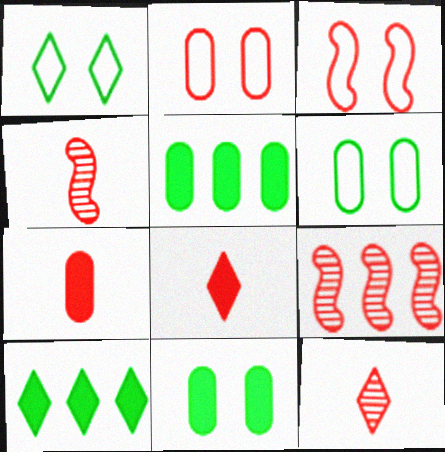[[2, 8, 9]]